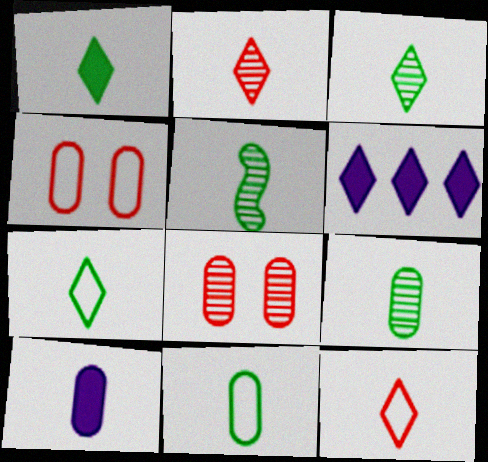[[1, 3, 7], 
[1, 5, 11], 
[3, 5, 9], 
[4, 5, 6], 
[5, 10, 12]]